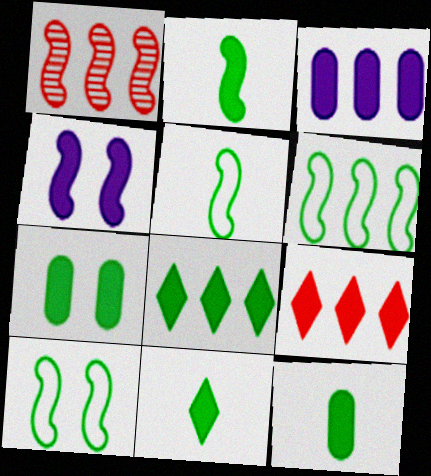[[1, 4, 5], 
[2, 7, 8], 
[2, 11, 12], 
[4, 9, 12], 
[5, 6, 10]]